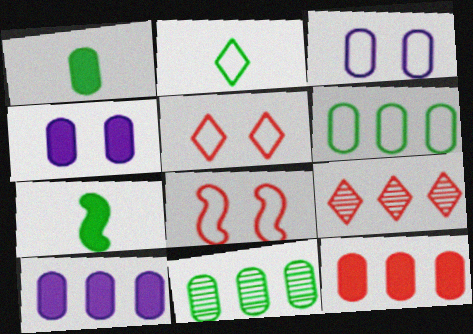[[1, 4, 12], 
[3, 7, 9]]